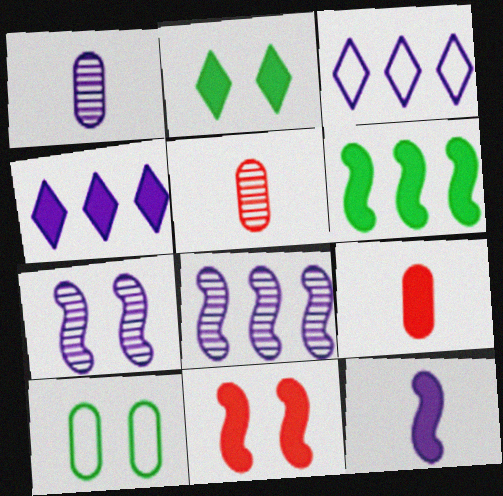[[6, 11, 12]]